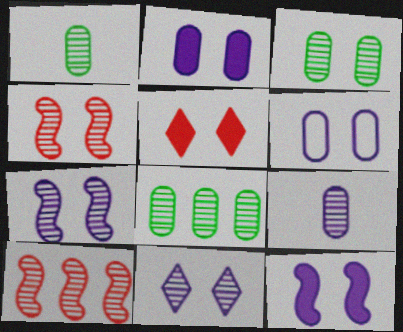[[1, 3, 8], 
[1, 10, 11], 
[3, 4, 11], 
[6, 11, 12]]